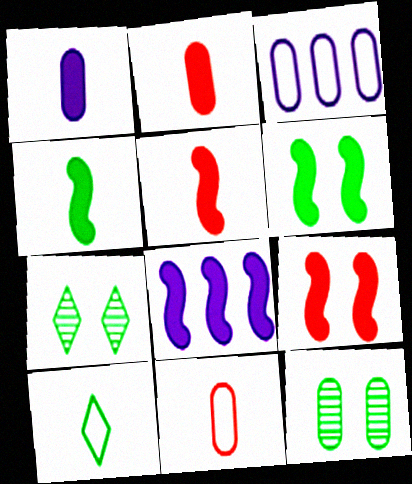[[2, 3, 12], 
[3, 5, 7], 
[4, 8, 9], 
[5, 6, 8], 
[7, 8, 11]]